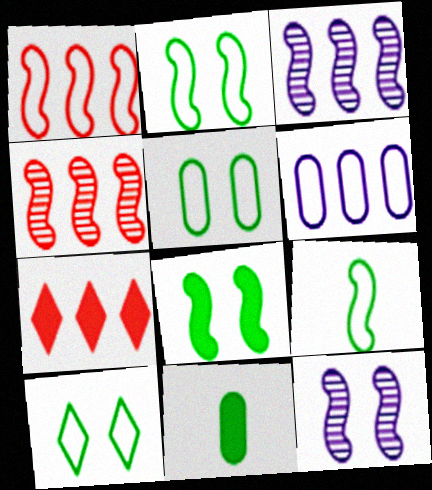[[2, 5, 10]]